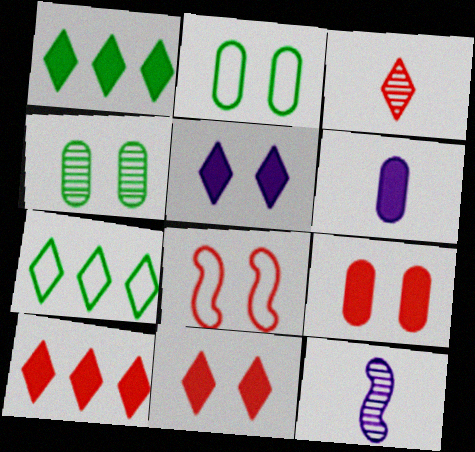[[2, 10, 12], 
[3, 5, 7], 
[4, 5, 8], 
[7, 9, 12]]